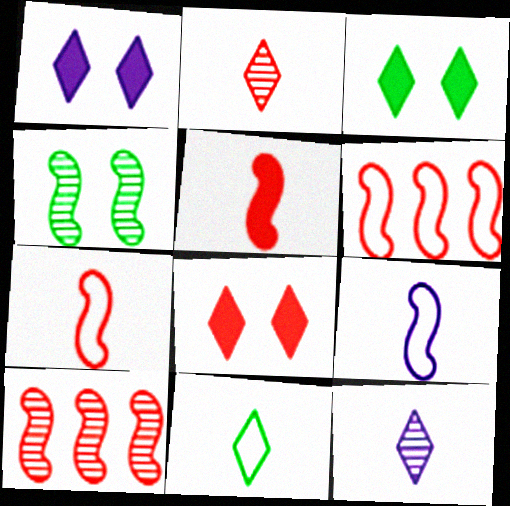[[1, 3, 8]]